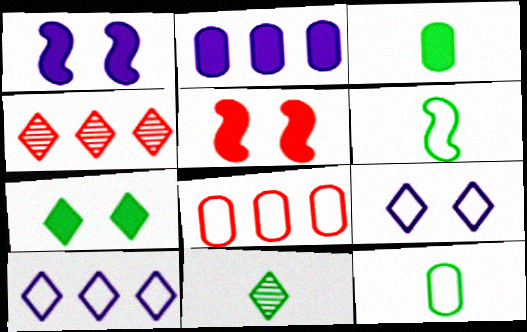[[1, 4, 12], 
[1, 8, 11], 
[3, 6, 11], 
[6, 8, 9]]